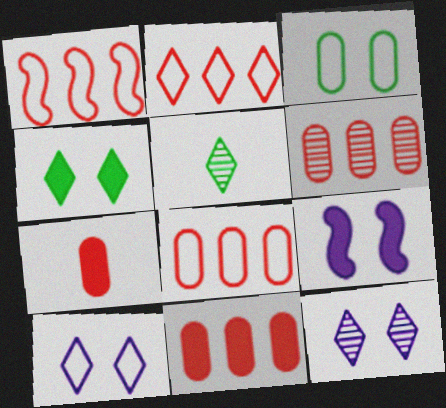[[1, 2, 8], 
[5, 8, 9], 
[6, 8, 11]]